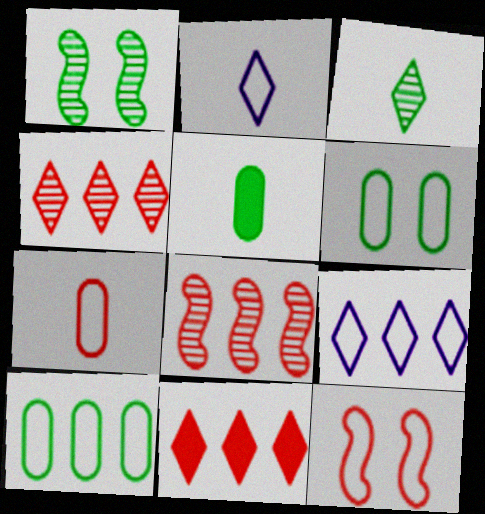[[2, 10, 12]]